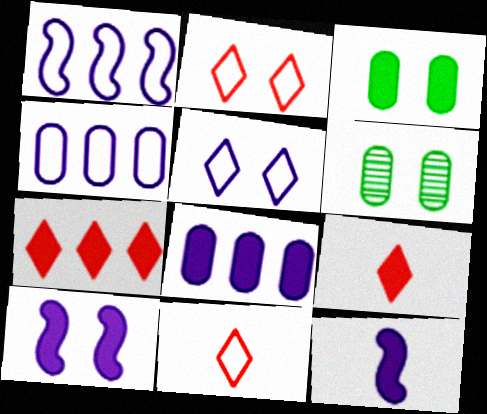[[1, 6, 9], 
[2, 6, 10], 
[3, 7, 12]]